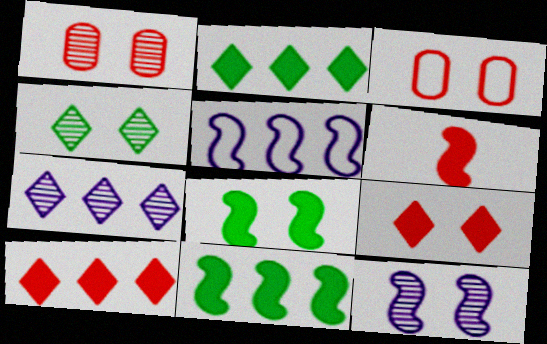[[1, 4, 12]]